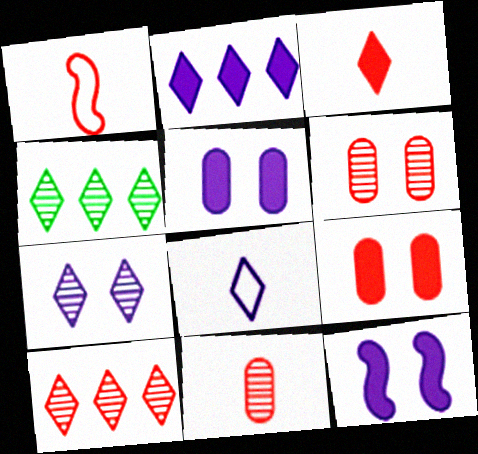[[1, 3, 11], 
[1, 4, 5], 
[1, 9, 10], 
[2, 7, 8]]